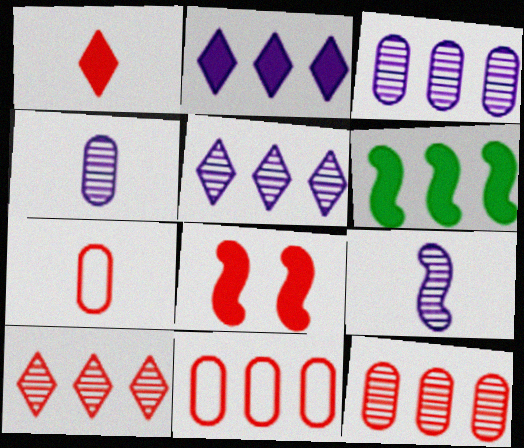[[5, 6, 11], 
[7, 8, 10]]